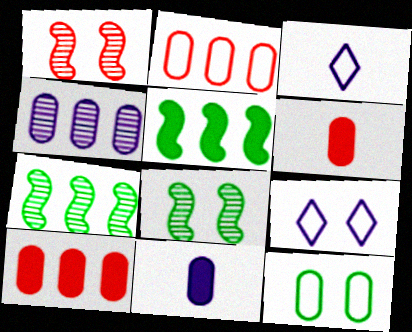[[3, 8, 10], 
[4, 6, 12], 
[6, 7, 9]]